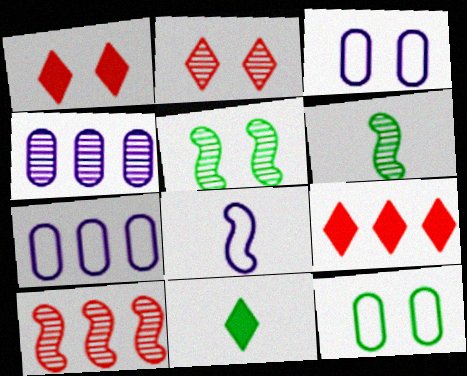[[1, 3, 5], 
[1, 6, 7], 
[2, 4, 6], 
[3, 6, 9], 
[3, 10, 11]]